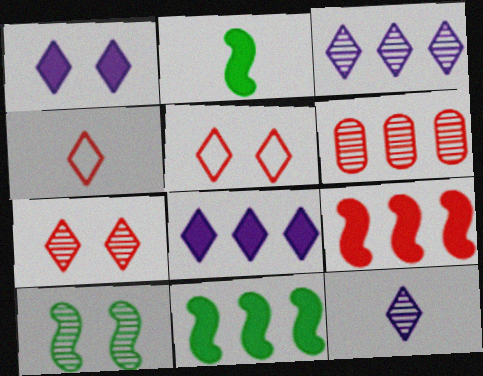[[6, 10, 12]]